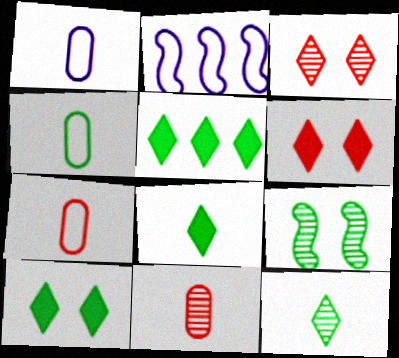[[1, 4, 7], 
[2, 10, 11], 
[4, 5, 9], 
[5, 8, 10]]